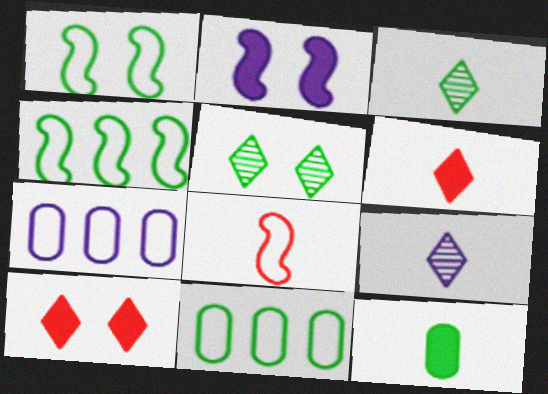[[2, 7, 9], 
[4, 5, 12], 
[8, 9, 12]]